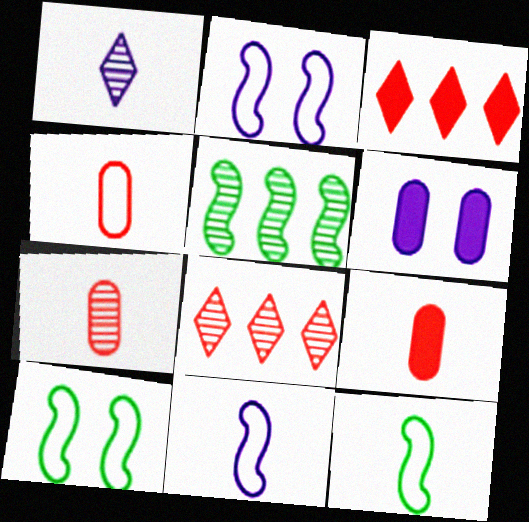[[1, 9, 12], 
[4, 7, 9], 
[6, 8, 12]]